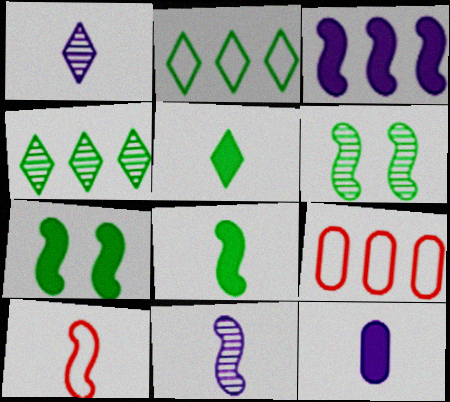[[1, 7, 9], 
[3, 4, 9], 
[3, 6, 10], 
[8, 10, 11]]